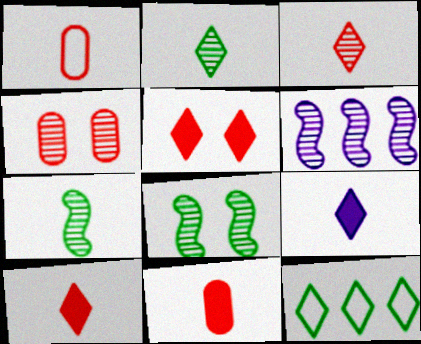[[1, 7, 9], 
[2, 4, 6]]